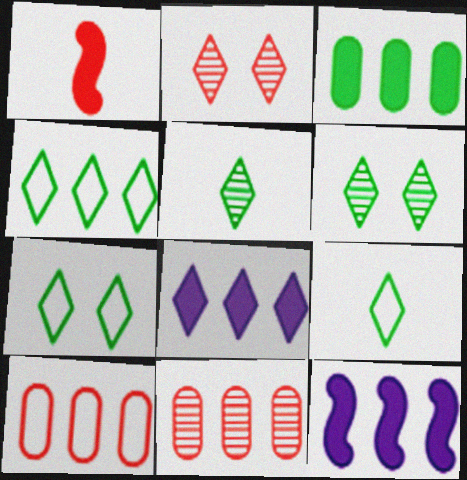[[1, 2, 10], 
[2, 8, 9], 
[4, 7, 9], 
[4, 11, 12]]